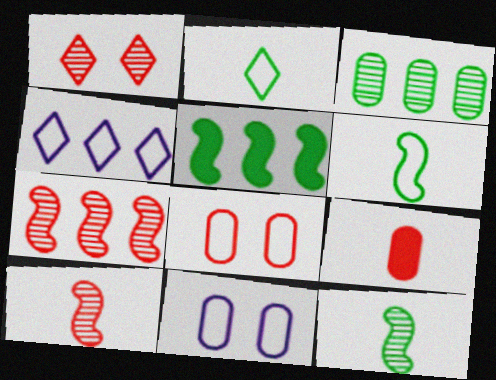[[3, 9, 11], 
[4, 6, 8]]